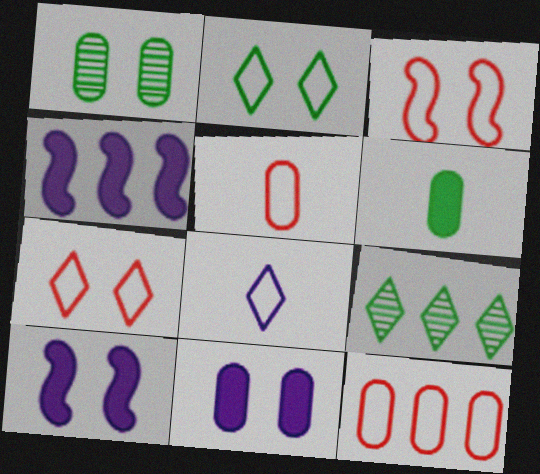[[1, 7, 10], 
[4, 9, 12], 
[5, 9, 10]]